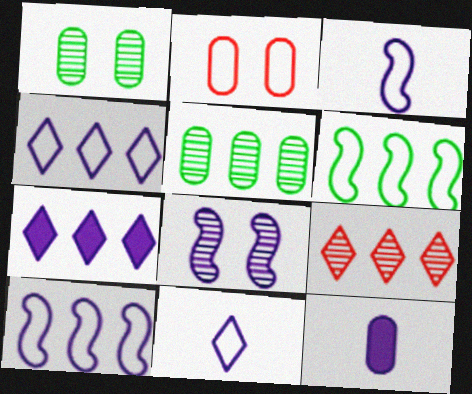[[2, 5, 12], 
[2, 6, 11], 
[4, 8, 12]]